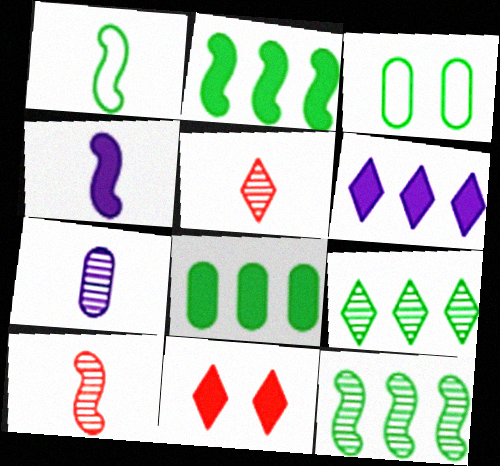[[1, 4, 10], 
[3, 6, 10], 
[4, 8, 11]]